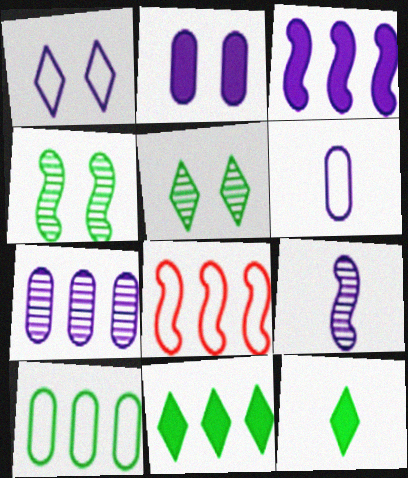[[2, 6, 7], 
[4, 10, 12], 
[7, 8, 11]]